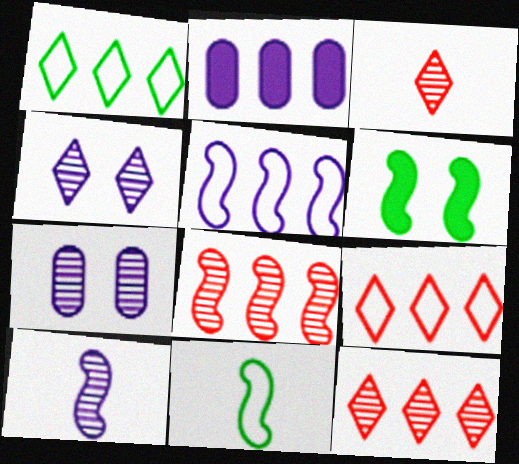[[1, 2, 8]]